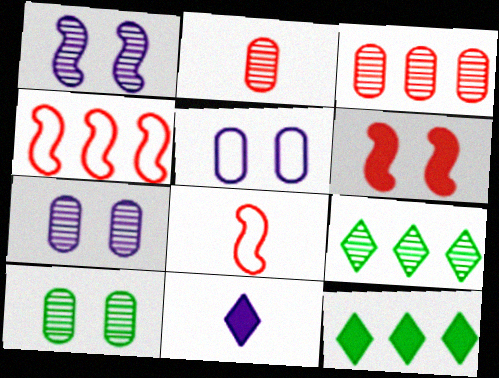[[1, 2, 9], 
[4, 10, 11], 
[7, 8, 12]]